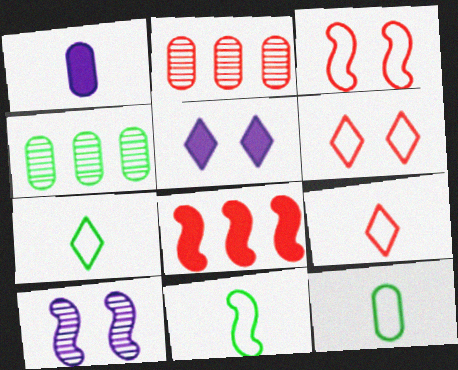[[2, 5, 11], 
[7, 11, 12], 
[8, 10, 11]]